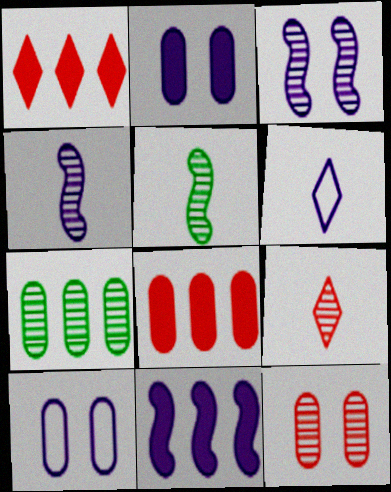[[1, 5, 10], 
[3, 7, 9]]